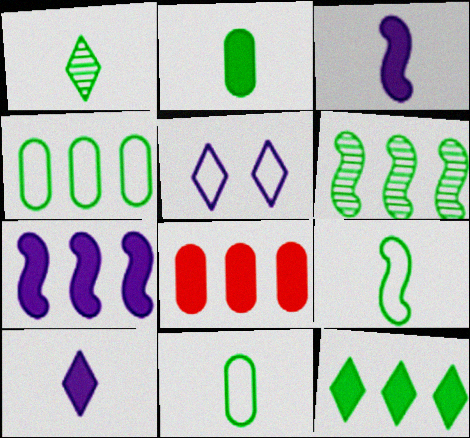[[1, 2, 9], 
[4, 6, 12], 
[7, 8, 12]]